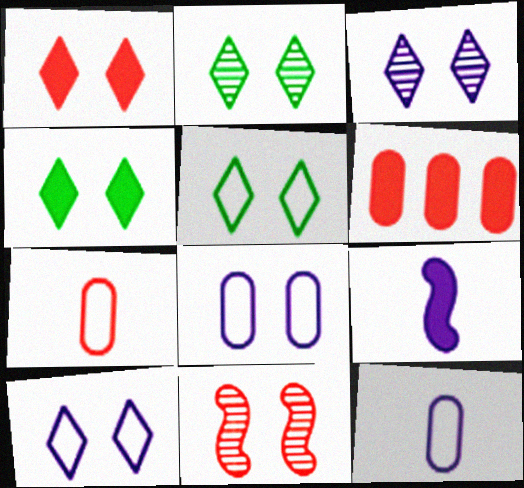[[1, 2, 10], 
[1, 3, 5], 
[2, 4, 5], 
[4, 6, 9], 
[4, 8, 11]]